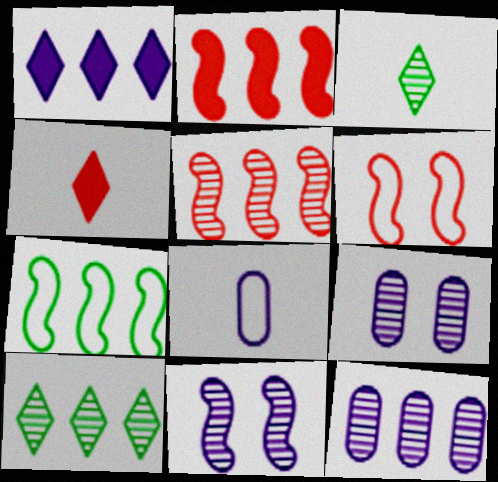[[1, 8, 11], 
[3, 5, 9], 
[4, 7, 9], 
[5, 10, 12]]